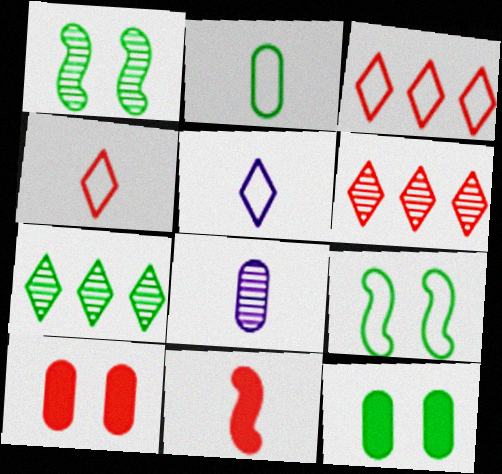[[1, 6, 8]]